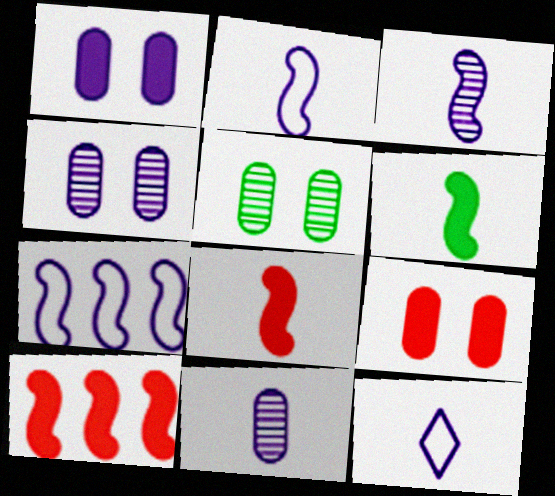[[5, 10, 12]]